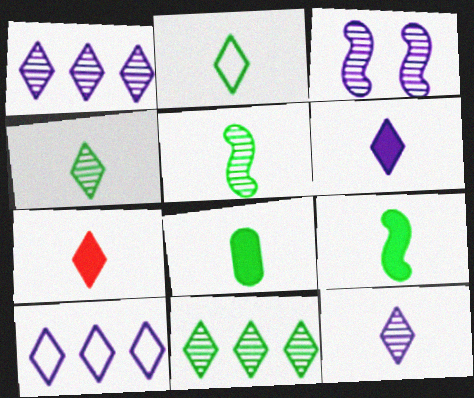[[2, 5, 8], 
[2, 7, 12]]